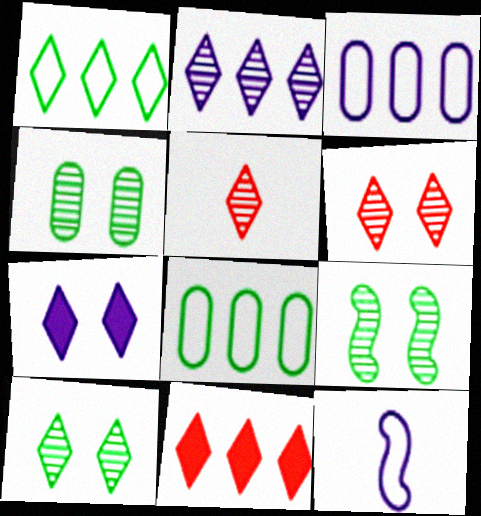[[1, 2, 11], 
[1, 5, 7], 
[2, 5, 10], 
[4, 9, 10], 
[4, 11, 12]]